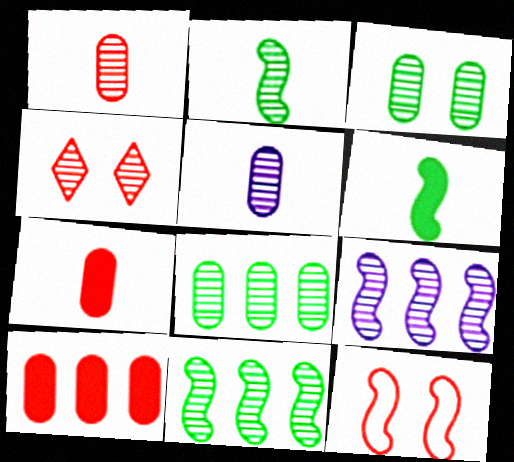[[4, 5, 11], 
[6, 9, 12]]